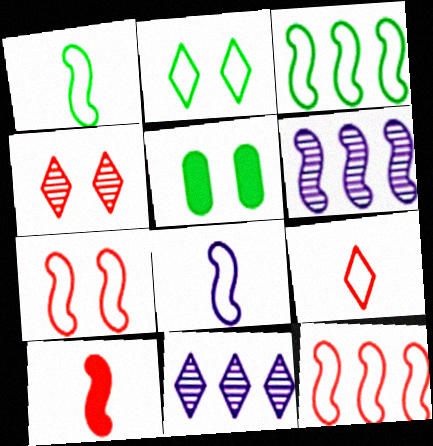[[3, 7, 8], 
[5, 6, 9]]